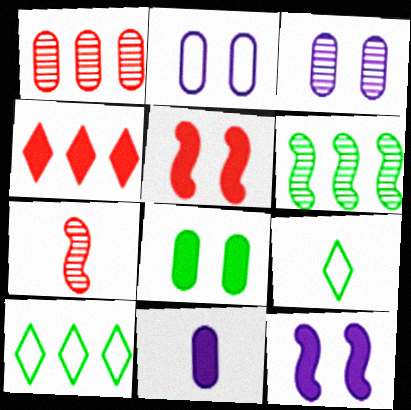[[1, 9, 12], 
[6, 8, 9], 
[7, 9, 11]]